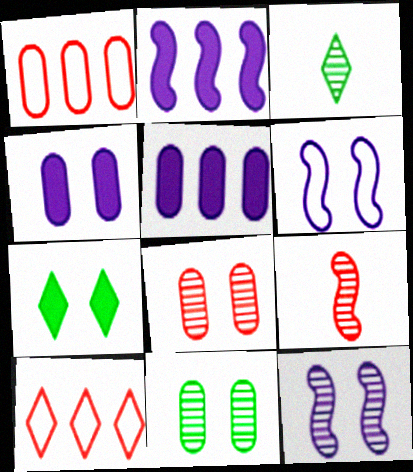[[6, 7, 8]]